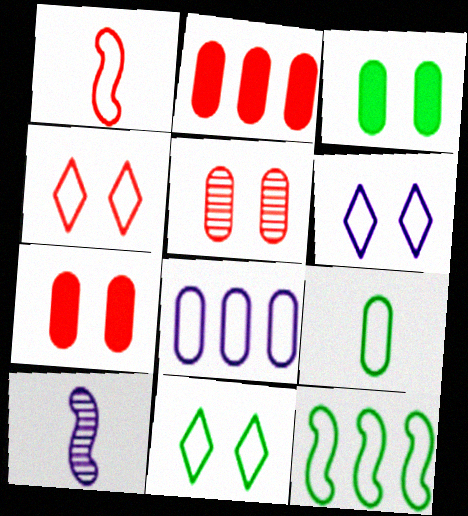[[1, 8, 11], 
[2, 10, 11], 
[4, 6, 11], 
[9, 11, 12]]